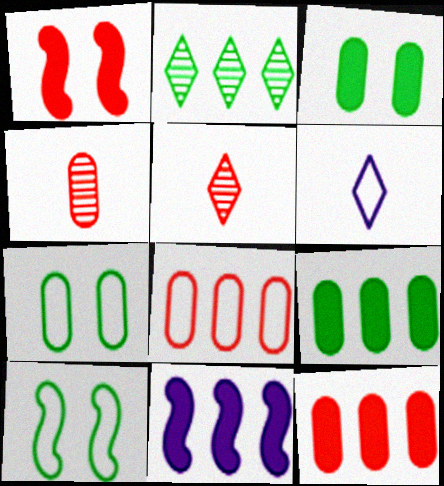[[1, 5, 8], 
[2, 8, 11], 
[5, 7, 11], 
[6, 8, 10]]